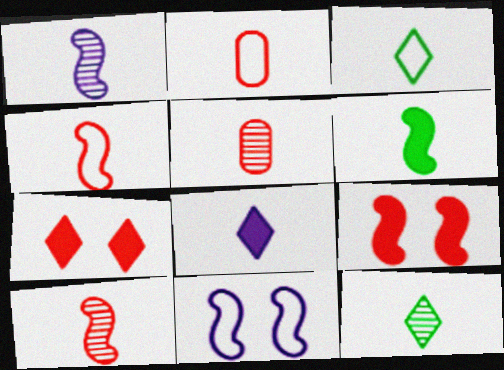[[1, 4, 6], 
[1, 5, 12]]